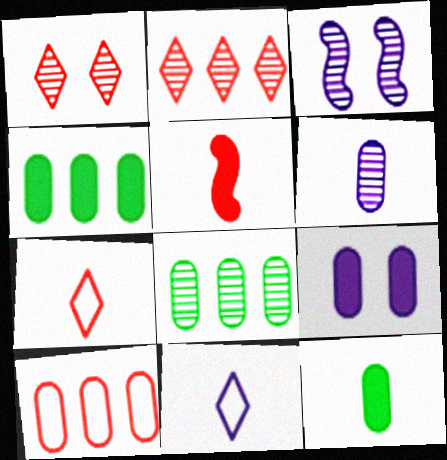[[1, 5, 10], 
[3, 4, 7]]